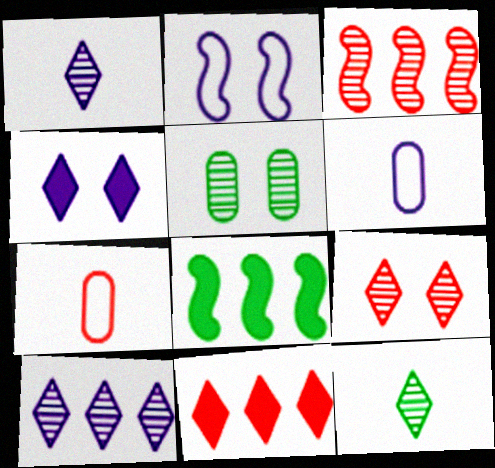[[1, 3, 5], 
[6, 8, 9], 
[9, 10, 12]]